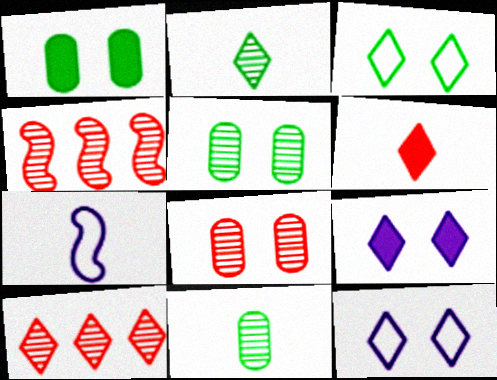[[1, 7, 10], 
[6, 7, 11]]